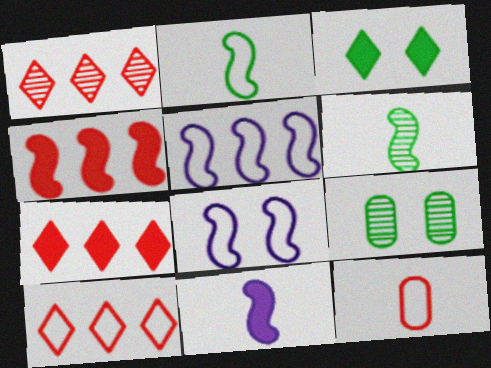[[1, 7, 10], 
[4, 6, 8], 
[9, 10, 11]]